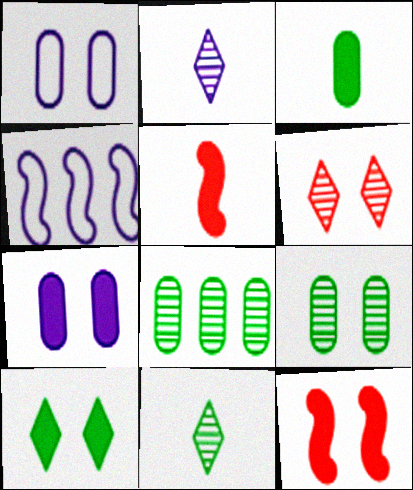[[2, 4, 7], 
[3, 4, 6], 
[7, 10, 12]]